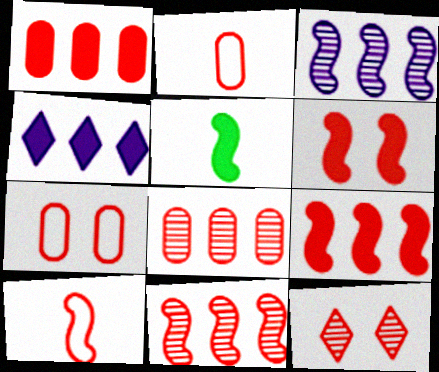[[1, 10, 12], 
[2, 9, 12], 
[6, 7, 12], 
[6, 10, 11]]